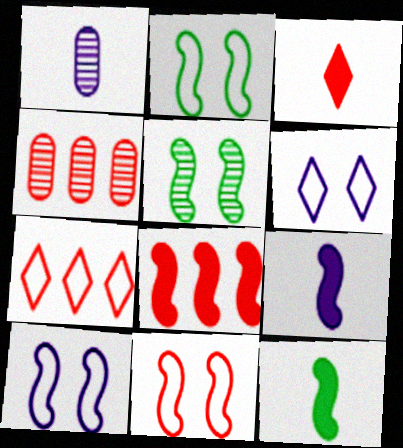[[2, 10, 11], 
[3, 4, 11], 
[4, 6, 12], 
[4, 7, 8]]